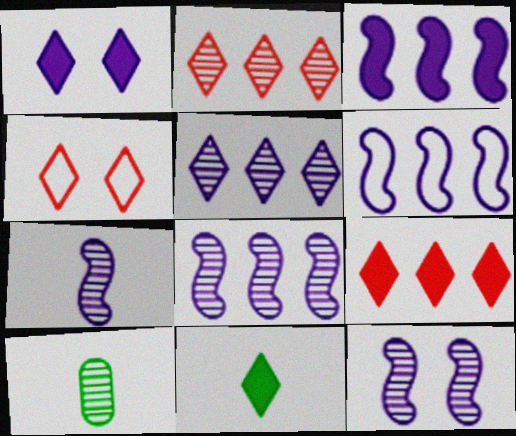[[1, 9, 11], 
[2, 10, 12], 
[3, 4, 10], 
[3, 6, 8], 
[4, 5, 11], 
[7, 8, 12]]